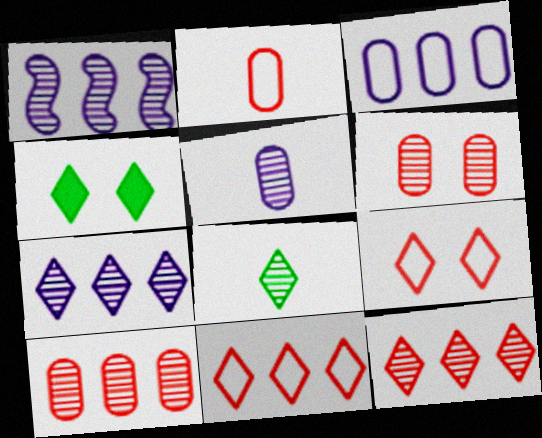[[1, 2, 4], 
[1, 6, 8]]